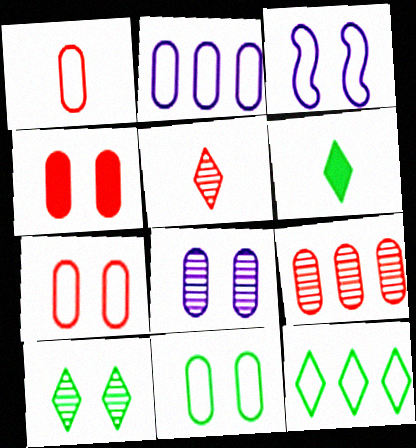[[1, 2, 11], 
[1, 3, 12], 
[1, 4, 9], 
[3, 4, 10], 
[3, 6, 9], 
[4, 8, 11], 
[6, 10, 12]]